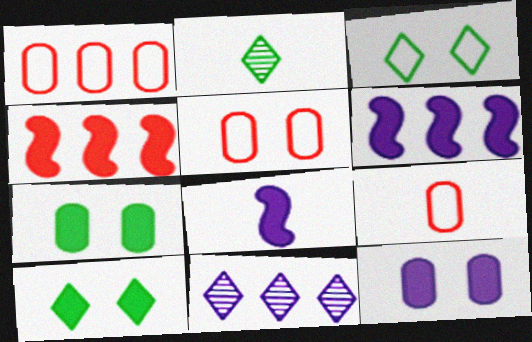[[1, 5, 9], 
[2, 5, 6], 
[2, 8, 9]]